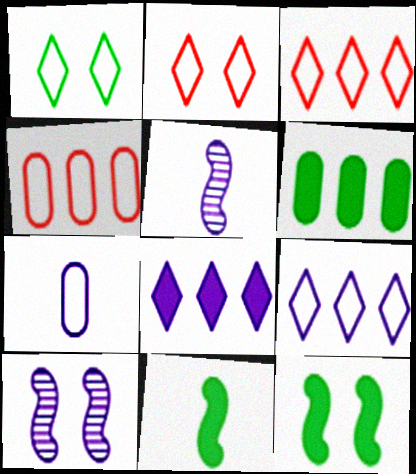[[2, 5, 6], 
[7, 8, 10]]